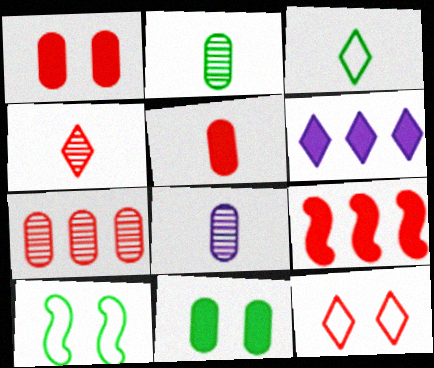[]